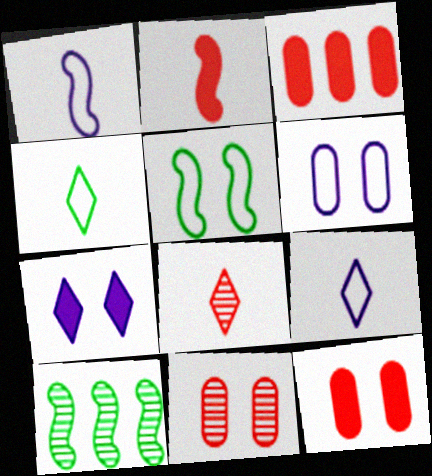[[5, 7, 11], 
[9, 10, 12]]